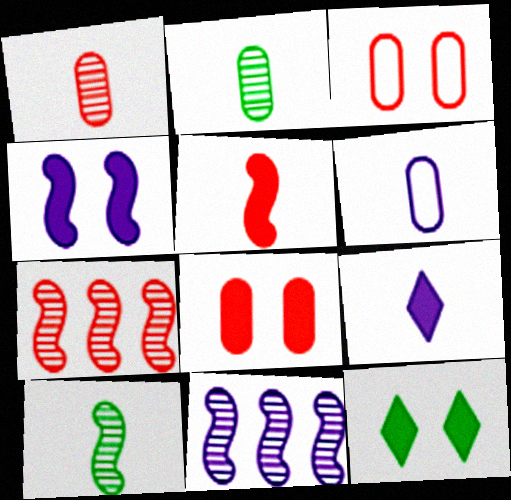[[4, 8, 12], 
[6, 7, 12]]